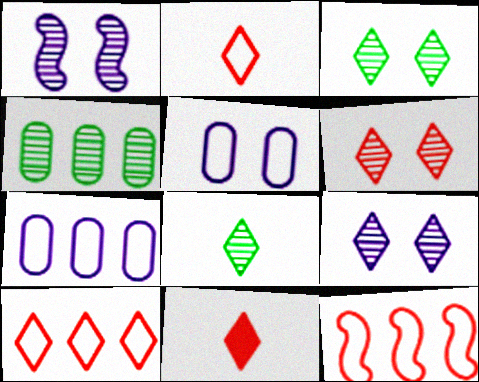[[3, 6, 9], 
[6, 10, 11]]